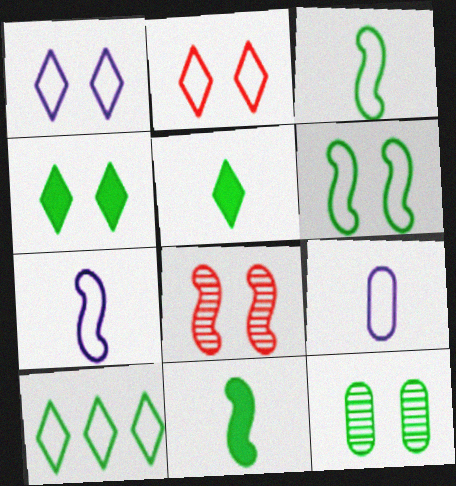[[4, 6, 12], 
[10, 11, 12]]